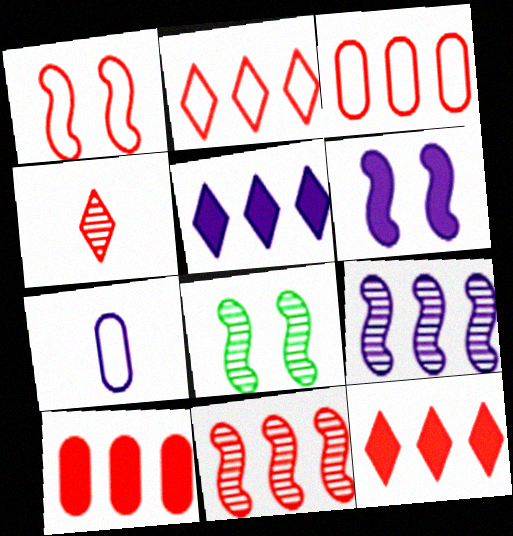[[1, 4, 10], 
[1, 6, 8], 
[2, 10, 11], 
[3, 11, 12], 
[7, 8, 12]]